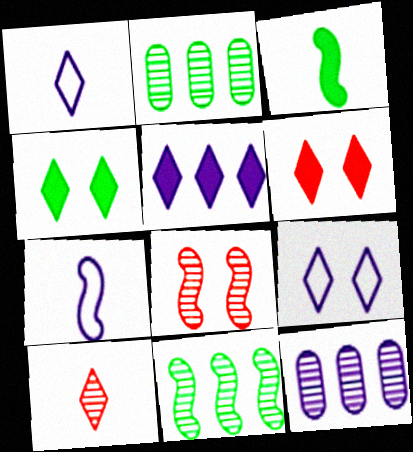[[2, 6, 7]]